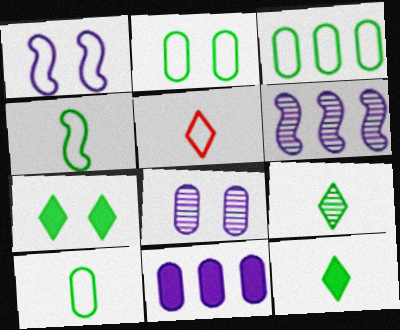[[1, 3, 5], 
[2, 3, 10]]